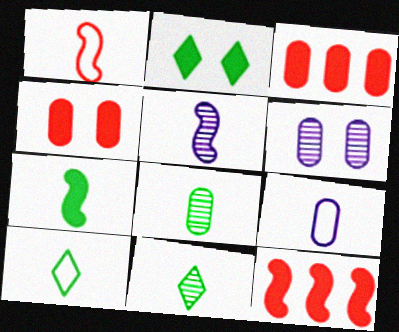[[1, 5, 7], 
[1, 9, 10], 
[6, 10, 12], 
[7, 8, 10]]